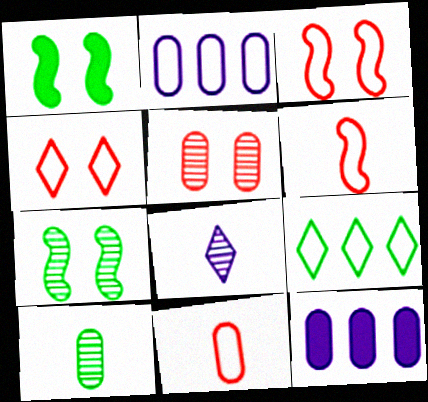[[1, 9, 10]]